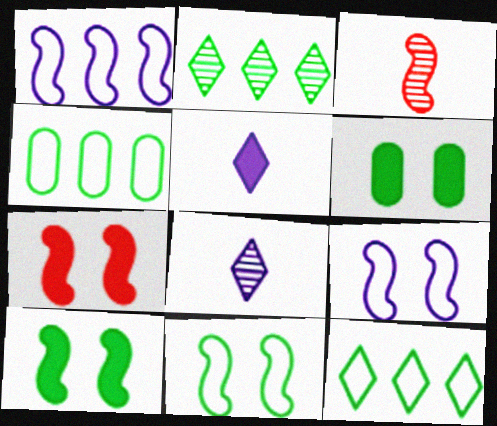[[1, 3, 10], 
[4, 7, 8]]